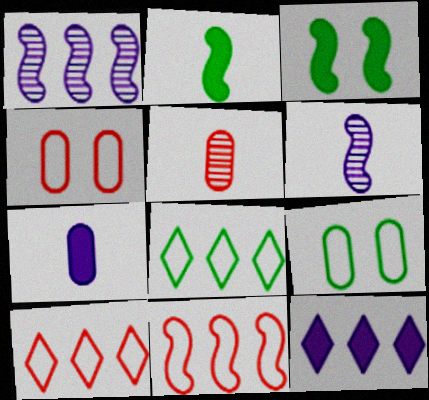[[3, 6, 11]]